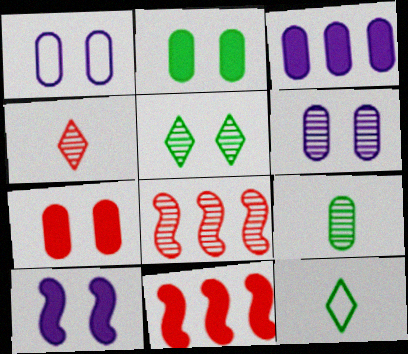[[6, 11, 12]]